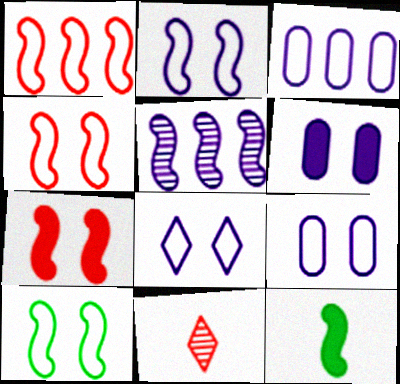[[2, 4, 10], 
[2, 8, 9], 
[4, 5, 12]]